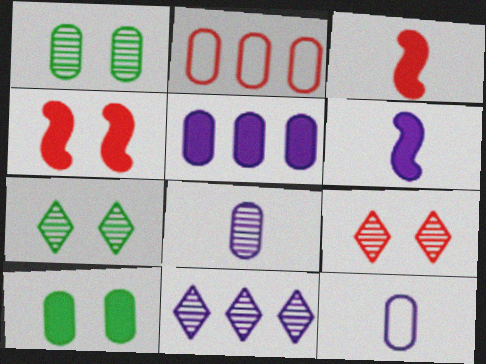[[2, 3, 9], 
[2, 6, 7], 
[2, 8, 10]]